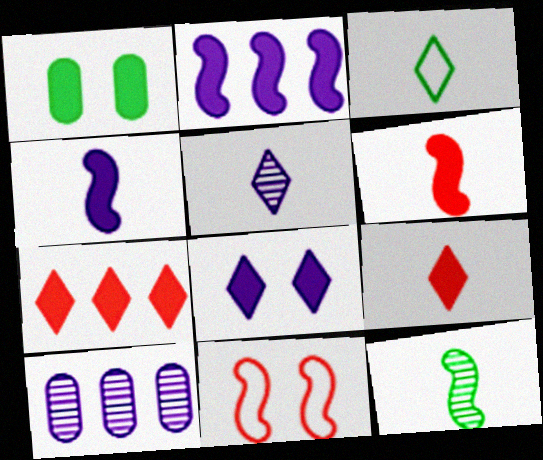[[1, 2, 9], 
[1, 4, 7], 
[2, 11, 12], 
[3, 5, 9]]